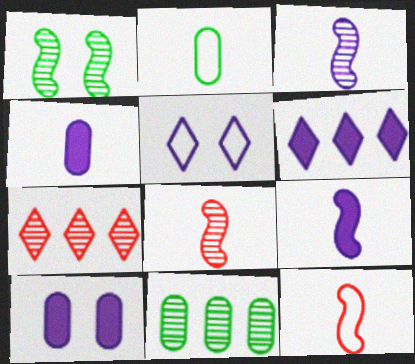[[6, 9, 10]]